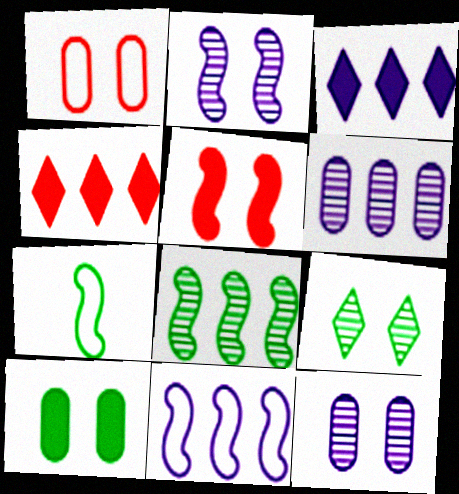[[1, 10, 12], 
[3, 6, 11], 
[4, 7, 12]]